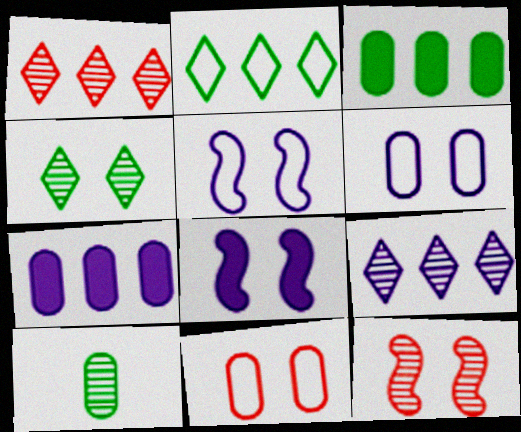[[4, 8, 11], 
[7, 10, 11], 
[9, 10, 12]]